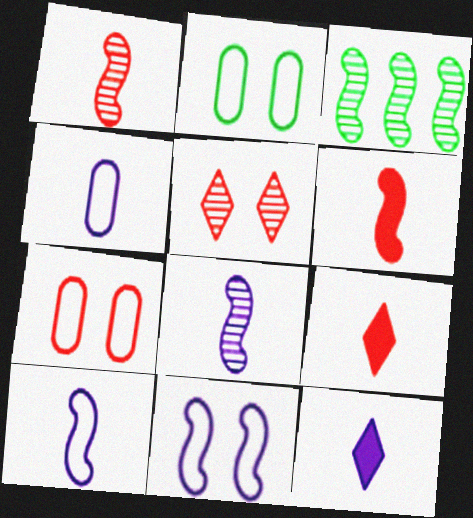[[3, 6, 11], 
[3, 7, 12], 
[4, 8, 12]]